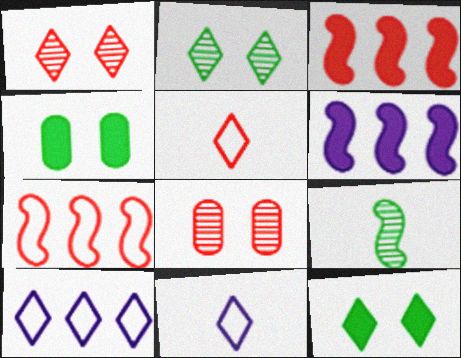[[3, 5, 8]]